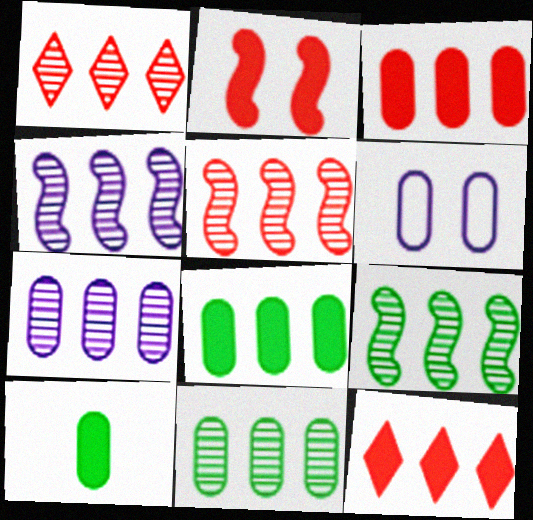[[1, 4, 11], 
[1, 7, 9], 
[4, 5, 9]]